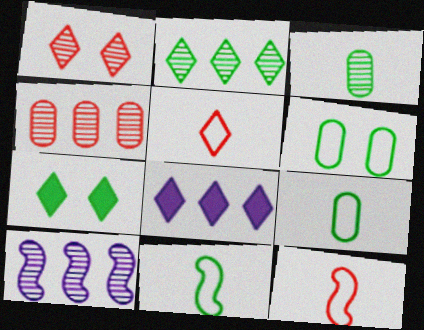[[1, 3, 10], 
[2, 4, 10]]